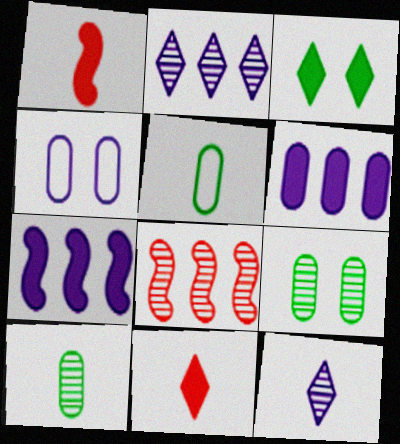[[1, 3, 6], 
[1, 5, 12], 
[4, 7, 12], 
[8, 9, 12]]